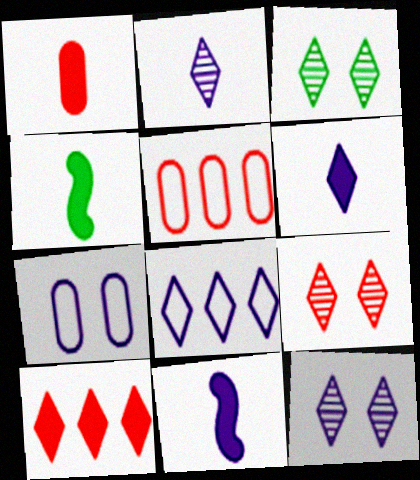[[1, 4, 6], 
[3, 5, 11], 
[3, 9, 12], 
[4, 5, 12], 
[6, 8, 12]]